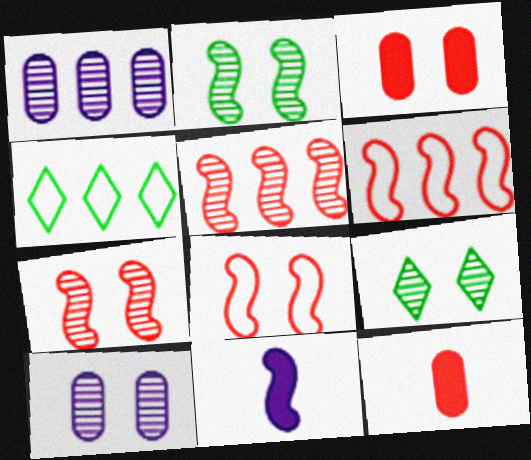[[2, 6, 11], 
[7, 9, 10]]